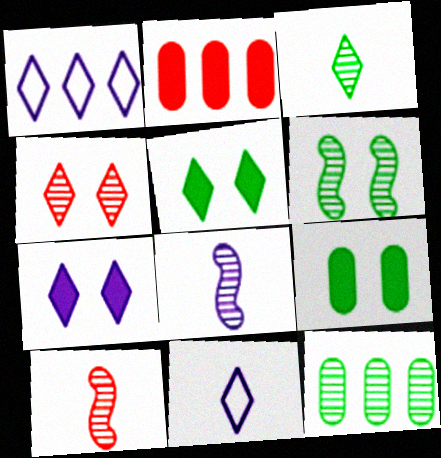[[1, 9, 10], 
[2, 6, 11], 
[3, 6, 12], 
[4, 8, 12]]